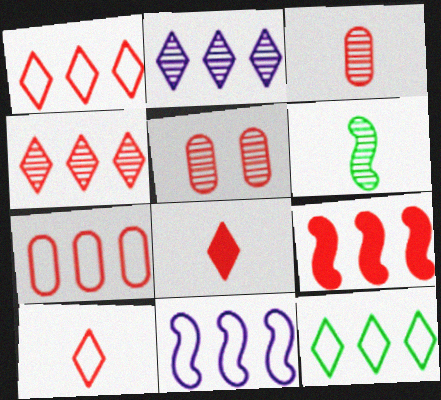[[2, 5, 6], 
[4, 7, 9], 
[5, 9, 10], 
[7, 11, 12]]